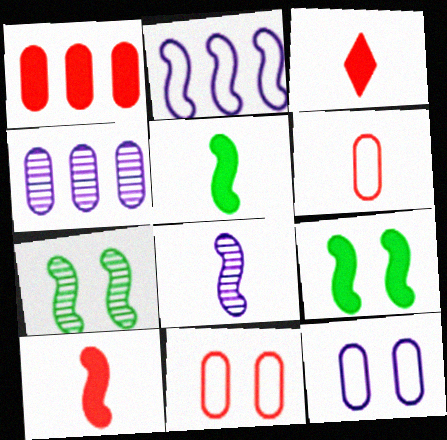[[2, 7, 10]]